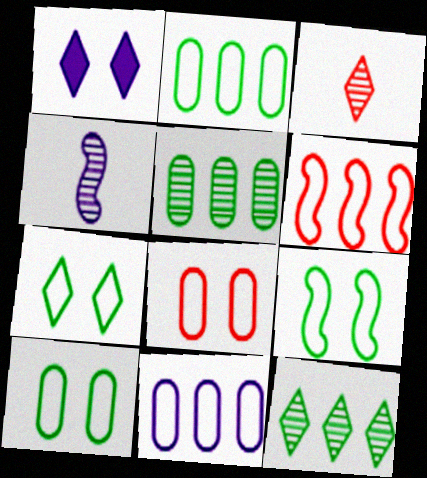[[1, 4, 11], 
[7, 9, 10]]